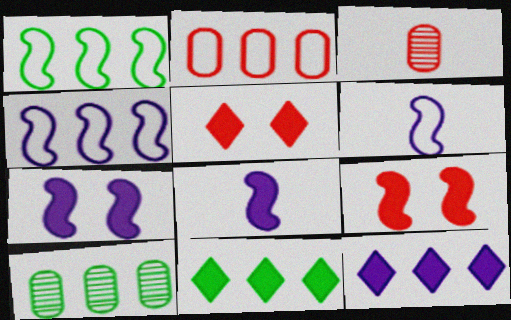[[1, 10, 11], 
[5, 6, 10]]